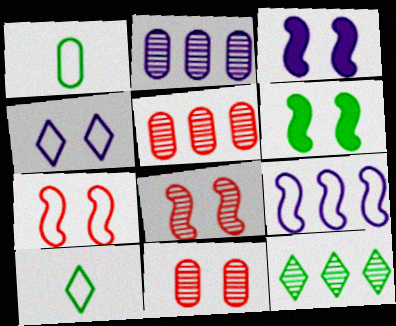[[1, 6, 12], 
[3, 5, 10], 
[4, 6, 11]]